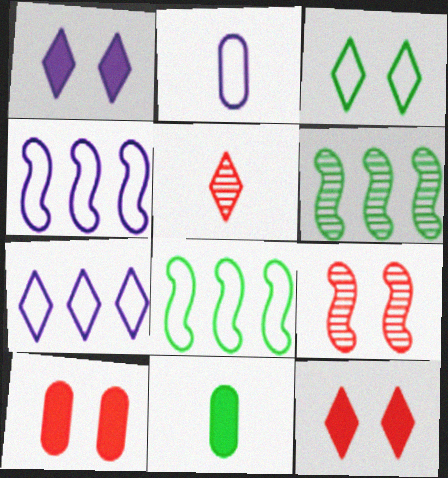[[2, 6, 12], 
[3, 6, 11], 
[7, 9, 11]]